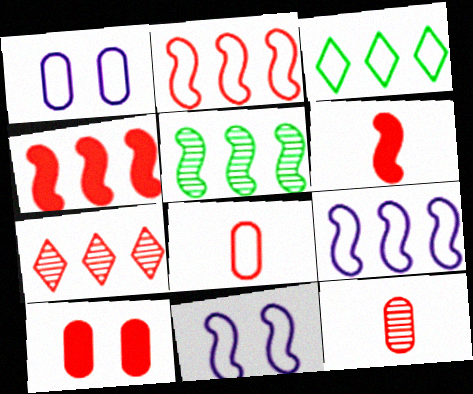[[3, 8, 11], 
[4, 5, 9], 
[5, 6, 11]]